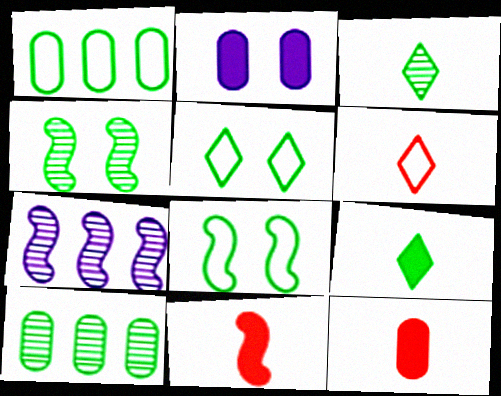[[1, 4, 9], 
[3, 4, 10], 
[5, 7, 12], 
[7, 8, 11], 
[8, 9, 10]]